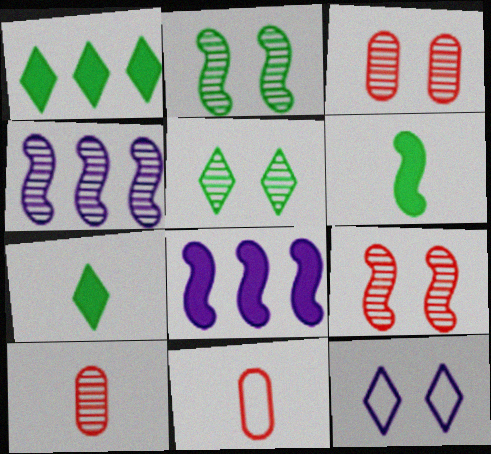[[4, 5, 10], 
[5, 8, 11]]